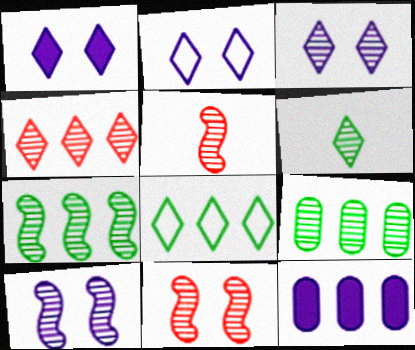[[1, 2, 3], 
[3, 4, 6], 
[3, 5, 9], 
[5, 7, 10]]